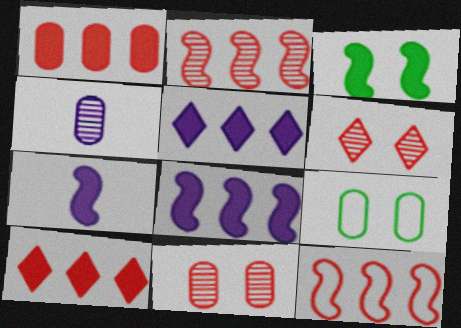[[1, 4, 9]]